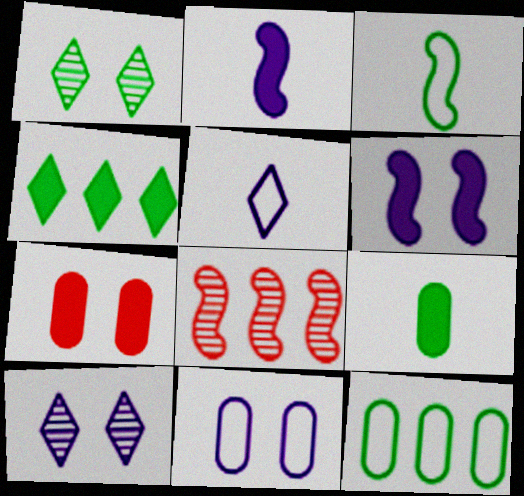[[2, 4, 7], 
[3, 6, 8], 
[6, 10, 11]]